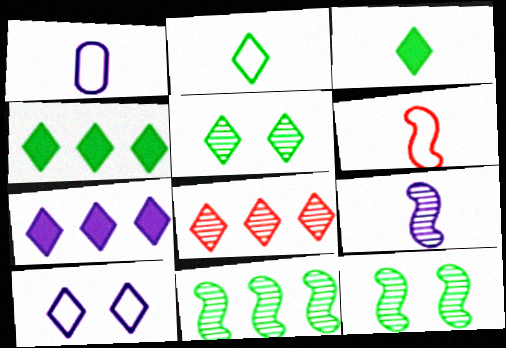[[1, 2, 6], 
[2, 4, 5], 
[3, 8, 10]]